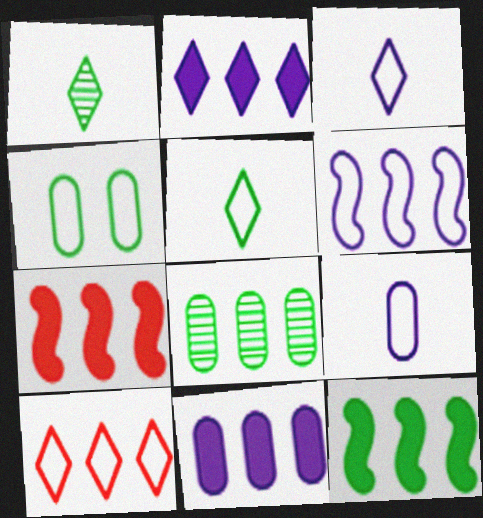[[1, 4, 12]]